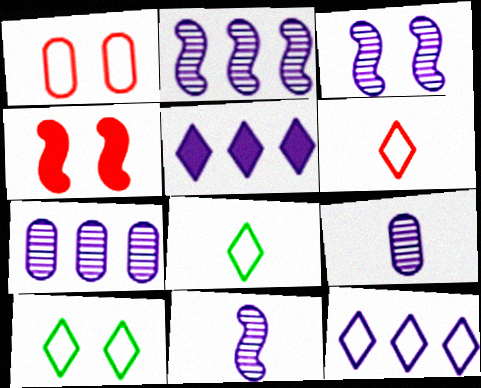[[2, 3, 11], 
[4, 7, 8], 
[6, 10, 12]]